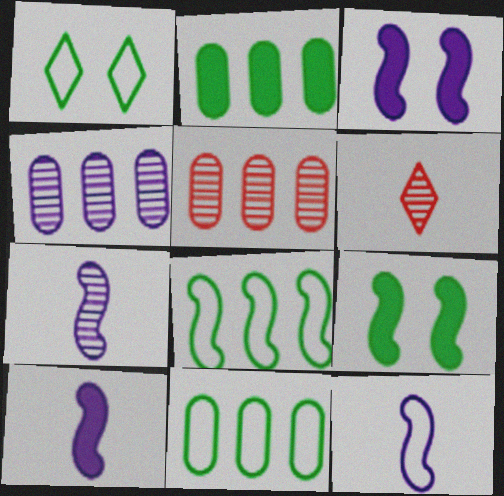[[1, 5, 10], 
[3, 6, 11], 
[7, 10, 12]]